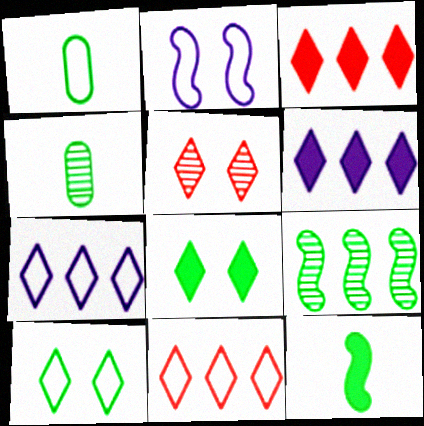[[1, 2, 11], 
[1, 8, 9], 
[2, 3, 4]]